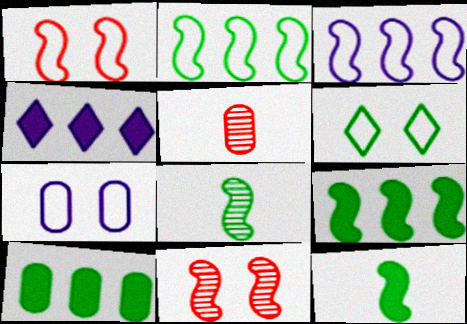[[1, 6, 7], 
[3, 11, 12], 
[5, 7, 10], 
[6, 8, 10]]